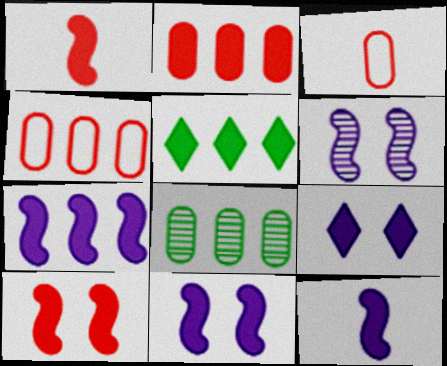[[2, 5, 7], 
[3, 5, 6], 
[7, 11, 12]]